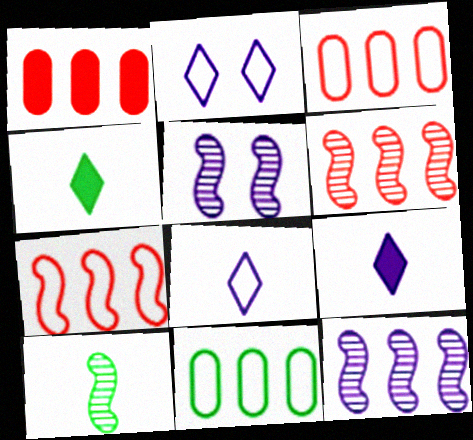[[1, 2, 10], 
[3, 4, 5], 
[5, 6, 10]]